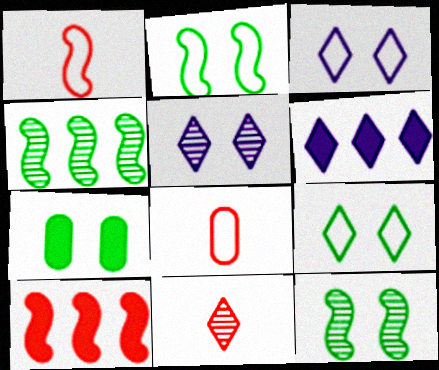[[6, 8, 12], 
[6, 9, 11], 
[7, 9, 12]]